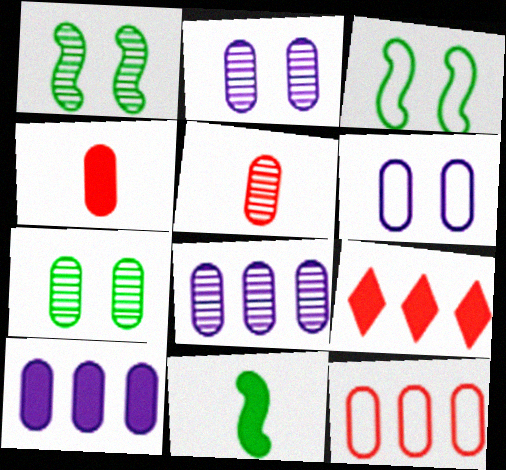[[5, 7, 8]]